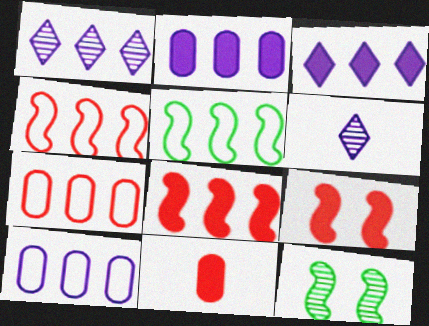[]